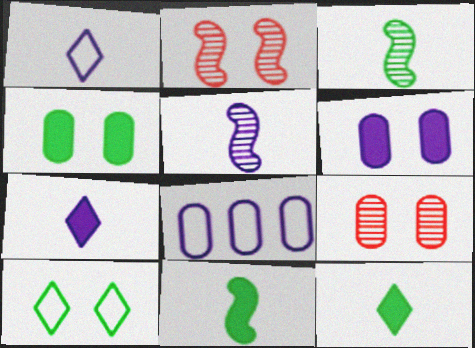[[2, 6, 10], 
[2, 8, 12]]